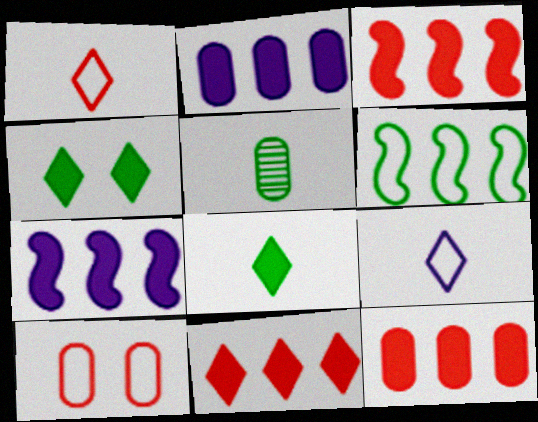[[2, 5, 10], 
[3, 11, 12], 
[4, 5, 6], 
[6, 9, 10]]